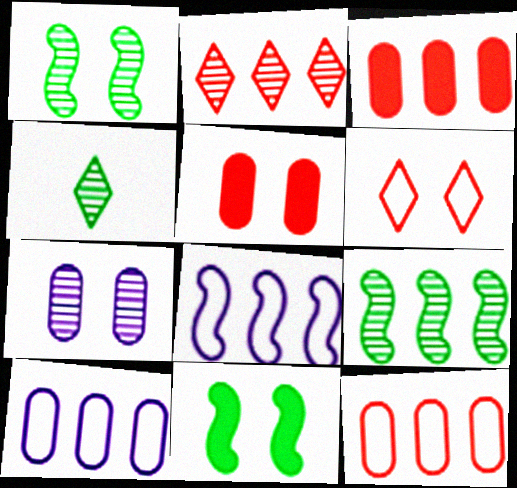[[4, 5, 8], 
[6, 7, 11]]